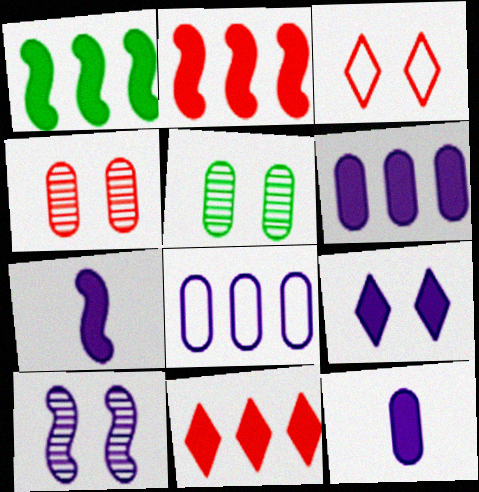[[1, 6, 11], 
[6, 7, 9]]